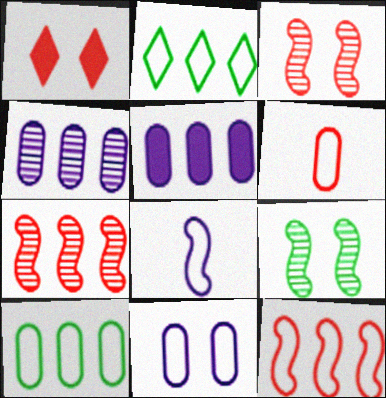[[1, 6, 7], 
[1, 9, 11], 
[2, 5, 7], 
[6, 10, 11]]